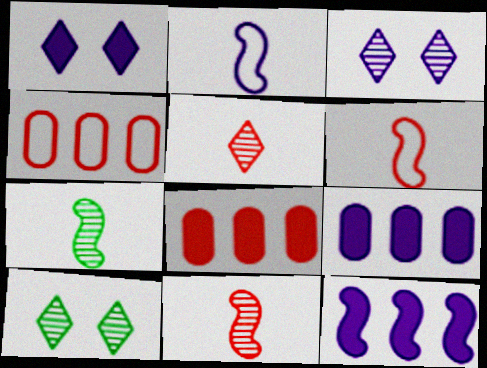[[1, 4, 7], 
[2, 3, 9], 
[2, 8, 10], 
[6, 9, 10]]